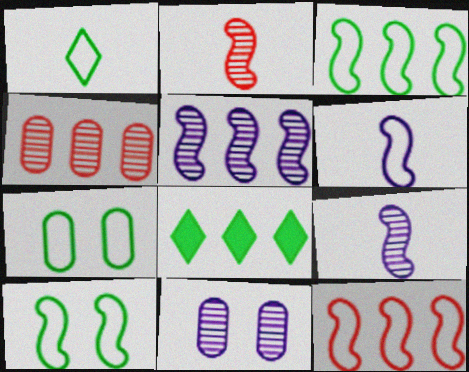[[1, 3, 7], 
[6, 10, 12]]